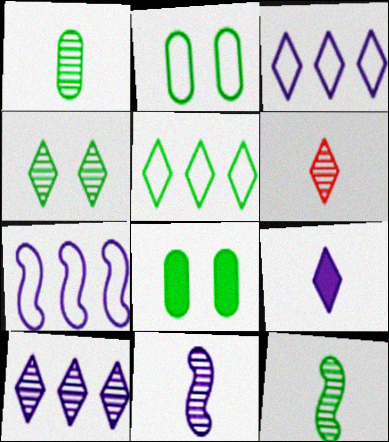[[1, 6, 11], 
[4, 6, 10], 
[5, 8, 12], 
[6, 7, 8]]